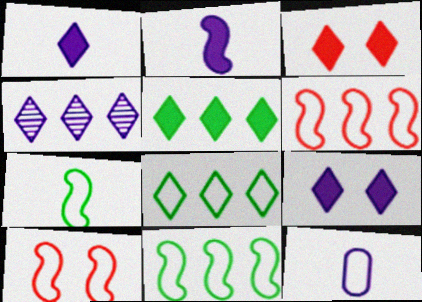[[1, 3, 5], 
[8, 10, 12]]